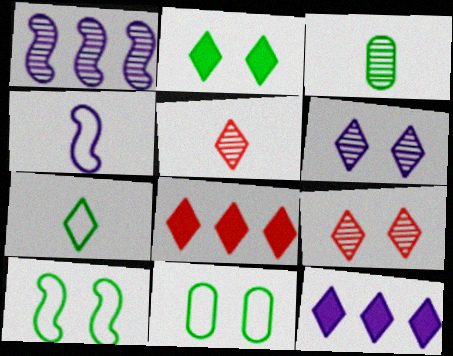[[1, 3, 9], 
[6, 7, 8], 
[7, 9, 12]]